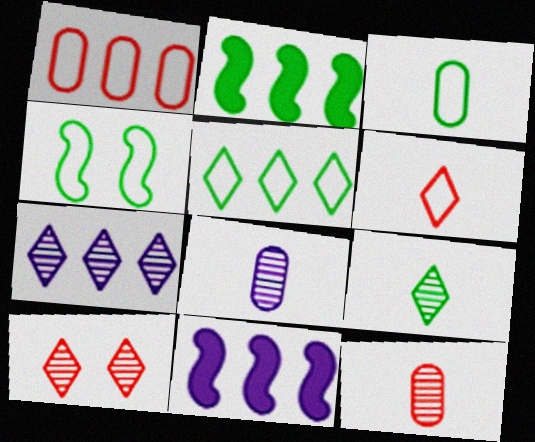[[1, 2, 7], 
[3, 4, 5], 
[3, 10, 11], 
[7, 9, 10]]